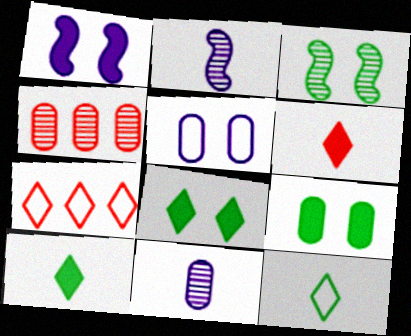[[1, 4, 12], 
[2, 7, 9]]